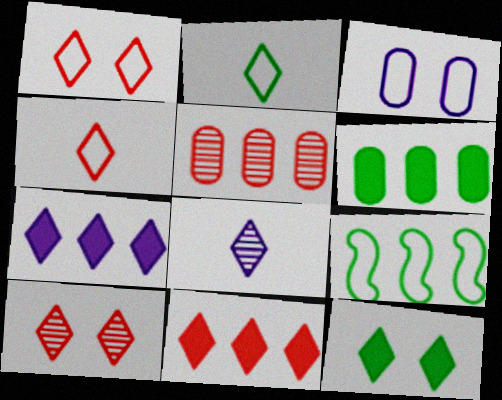[[2, 7, 10], 
[3, 4, 9], 
[4, 10, 11], 
[5, 7, 9]]